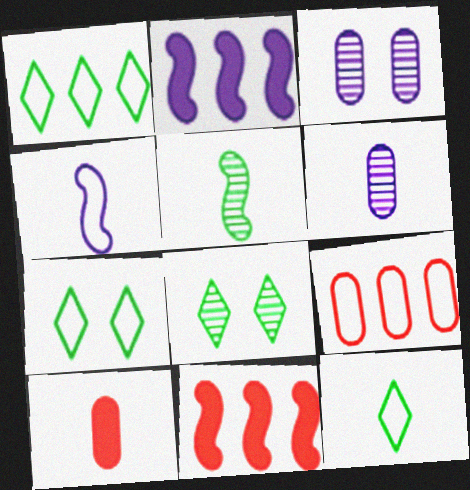[[1, 7, 12], 
[3, 11, 12], 
[4, 7, 9], 
[6, 7, 11]]